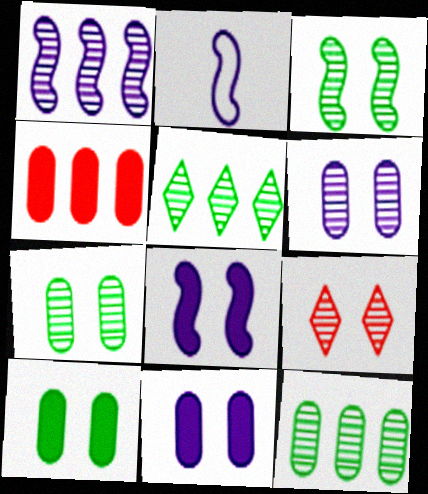[[1, 2, 8], 
[3, 6, 9]]